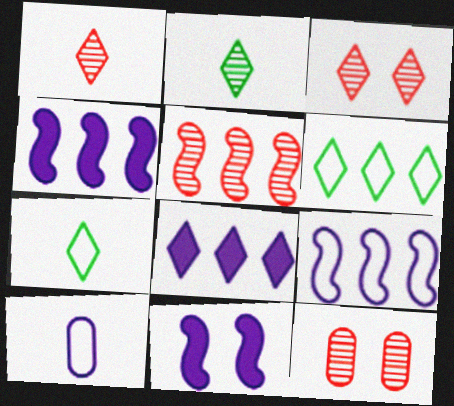[[1, 5, 12], 
[3, 7, 8], 
[4, 7, 12]]